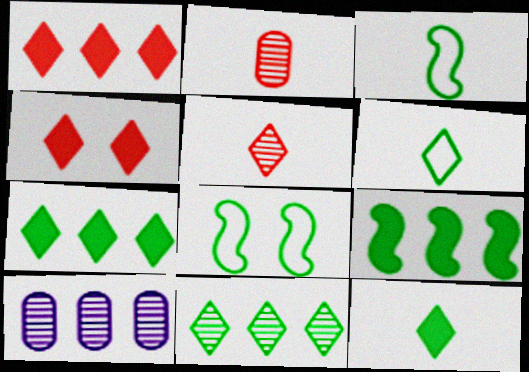[[3, 4, 10]]